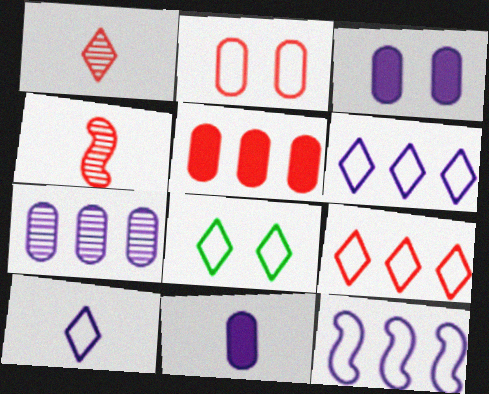[[8, 9, 10]]